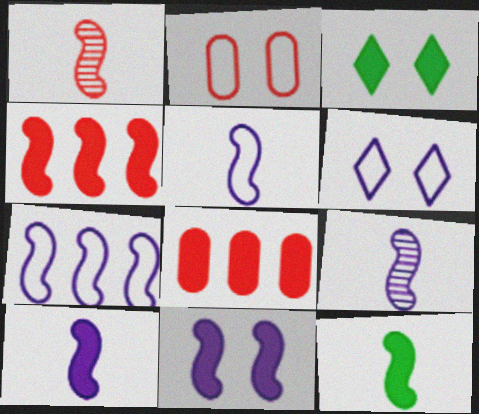[[1, 5, 12], 
[3, 8, 10], 
[4, 11, 12], 
[5, 9, 10], 
[7, 9, 11]]